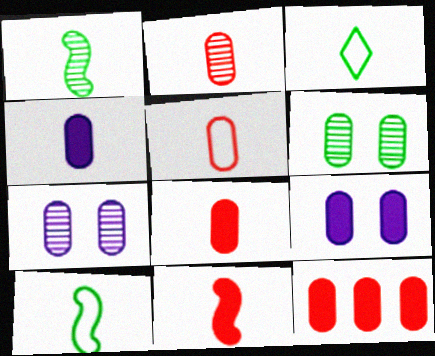[[2, 5, 8]]